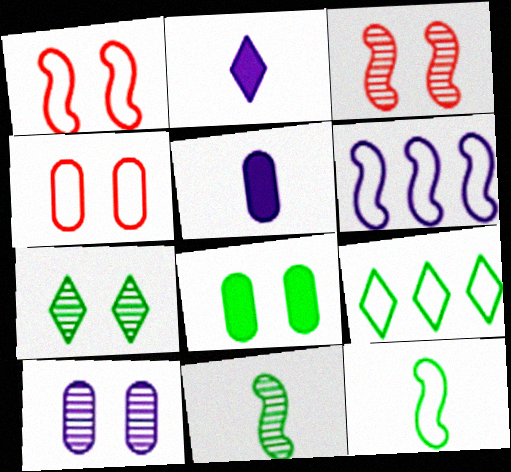[[1, 6, 12], 
[2, 6, 10], 
[3, 5, 9], 
[3, 7, 10], 
[4, 8, 10], 
[8, 9, 11]]